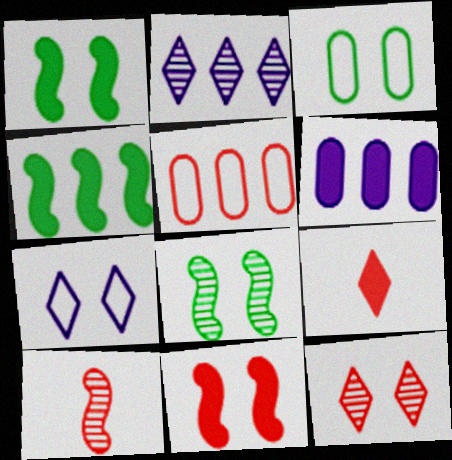[[1, 6, 9], 
[2, 4, 5]]